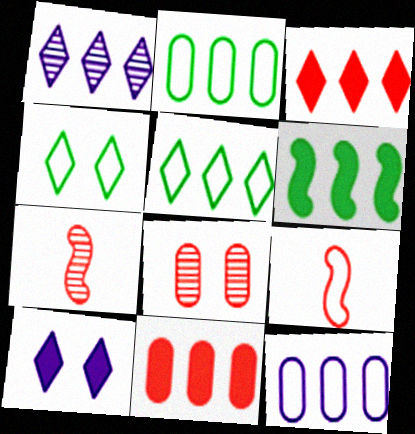[[1, 3, 5], 
[2, 7, 10], 
[3, 8, 9], 
[4, 9, 12]]